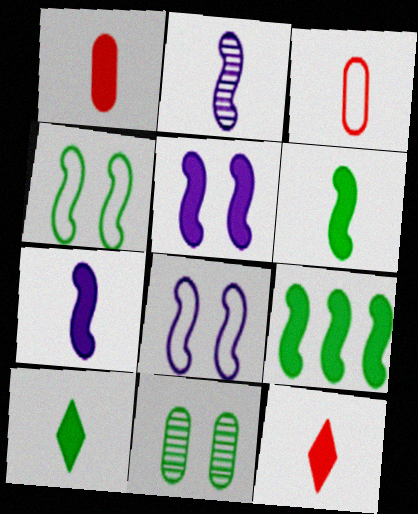[[1, 7, 10], 
[2, 3, 10]]